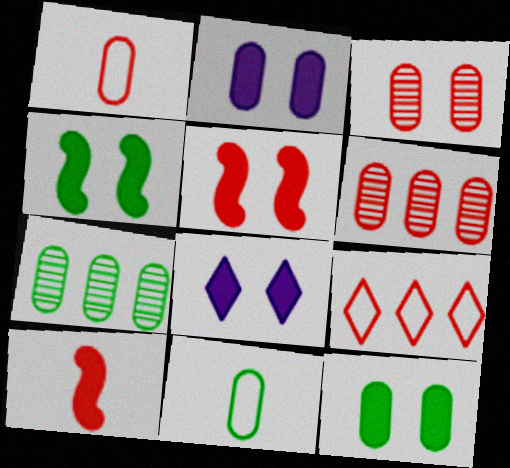[[1, 2, 7], 
[2, 6, 11], 
[3, 9, 10], 
[5, 8, 12], 
[7, 11, 12]]